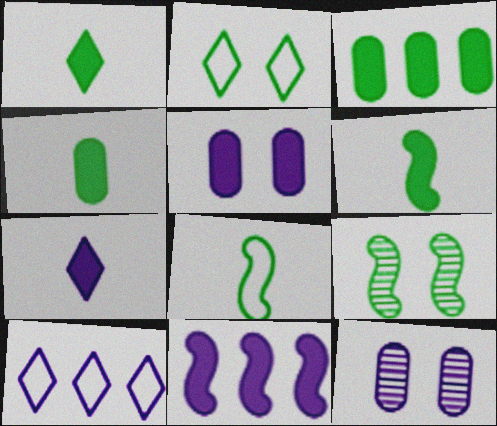[[1, 4, 6], 
[5, 7, 11]]